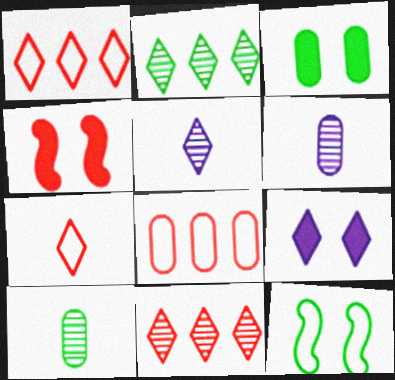[[2, 7, 9], 
[3, 4, 9], 
[3, 6, 8]]